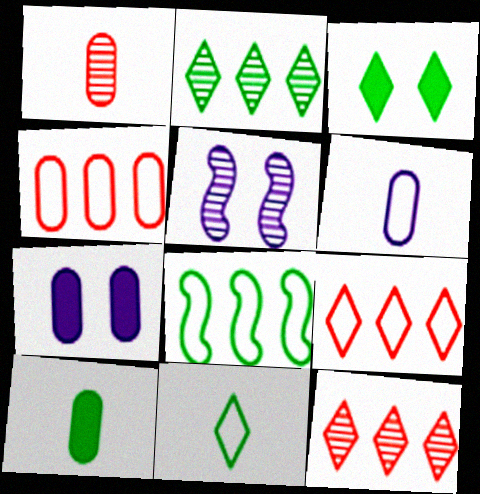[[1, 2, 5], 
[1, 6, 10], 
[2, 3, 11], 
[5, 9, 10]]